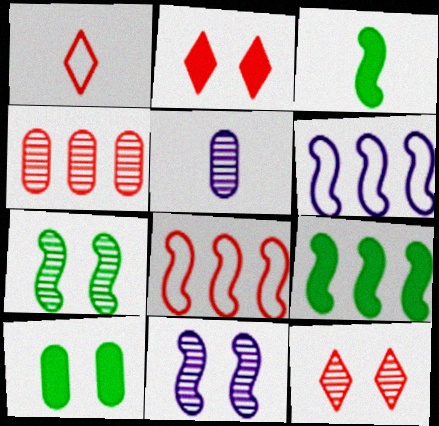[[1, 3, 5], 
[3, 8, 11]]